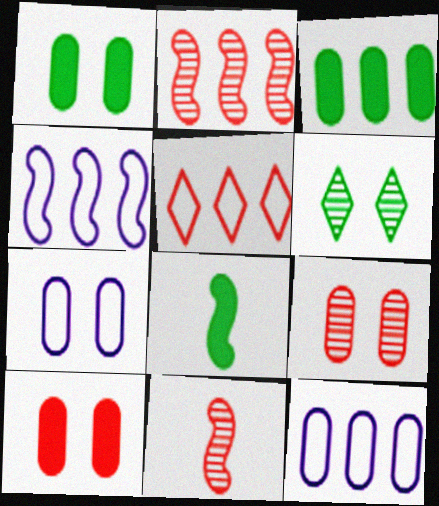[[1, 7, 9], 
[5, 10, 11]]